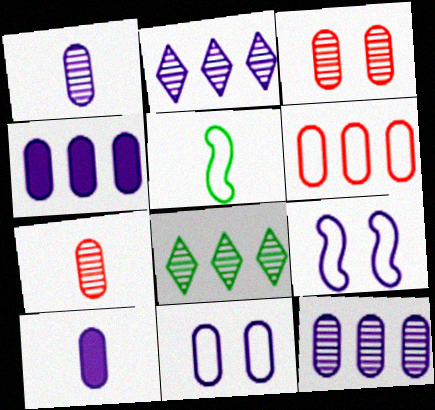[[1, 4, 11], 
[2, 9, 10], 
[10, 11, 12]]